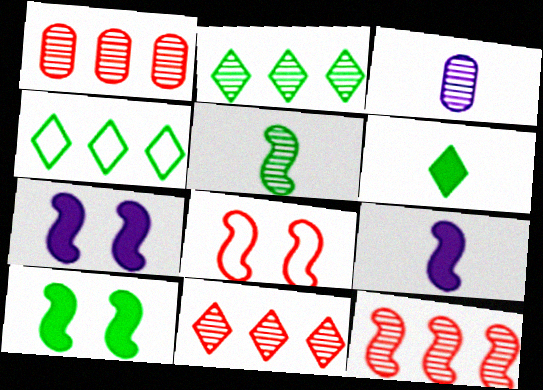[[1, 11, 12]]